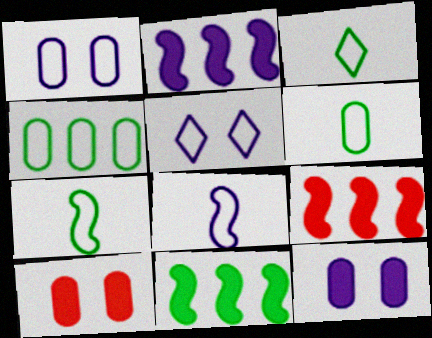[[2, 9, 11], 
[3, 6, 7]]